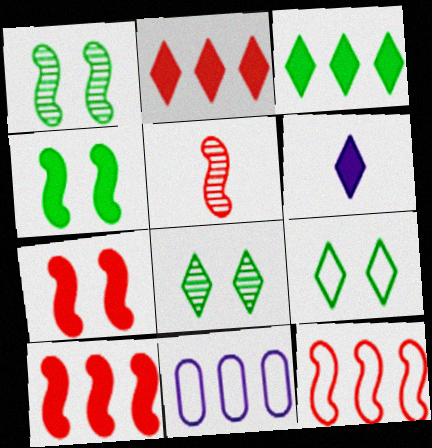[[5, 7, 12]]